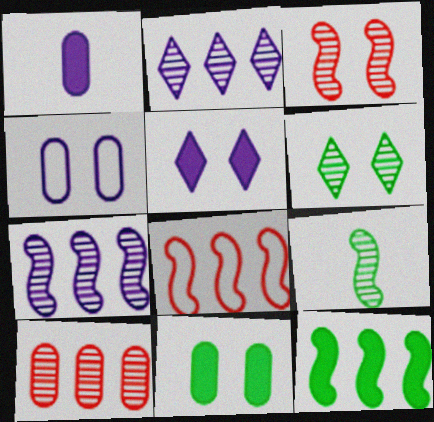[[1, 6, 8], 
[3, 7, 9], 
[7, 8, 12]]